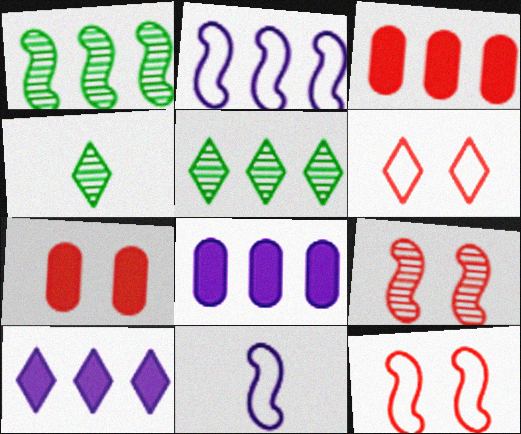[[2, 3, 5], 
[2, 4, 7], 
[4, 6, 10], 
[4, 8, 12], 
[5, 7, 11], 
[6, 7, 9]]